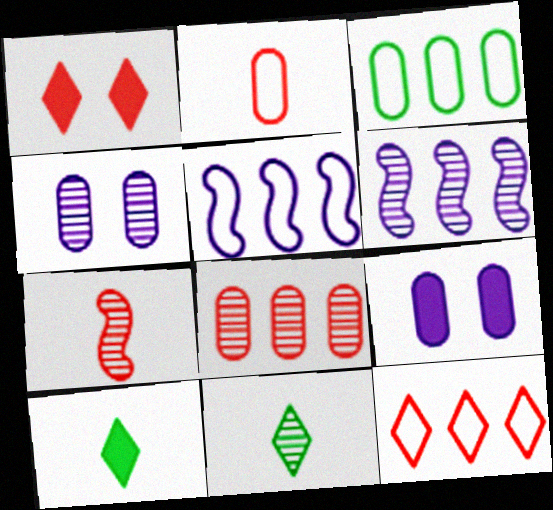[[3, 5, 12]]